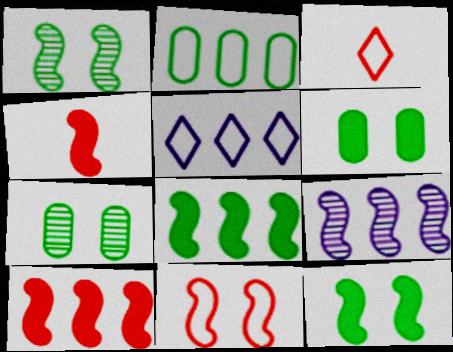[[3, 6, 9], 
[4, 5, 7]]